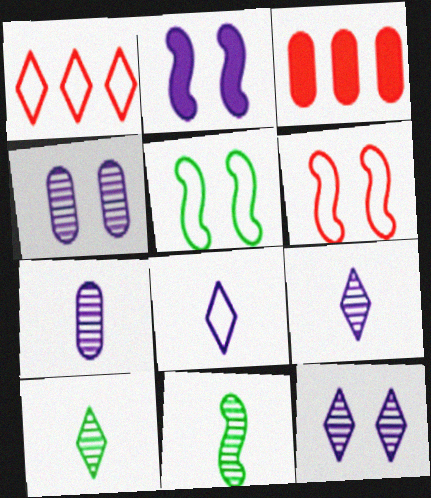[[3, 5, 9]]